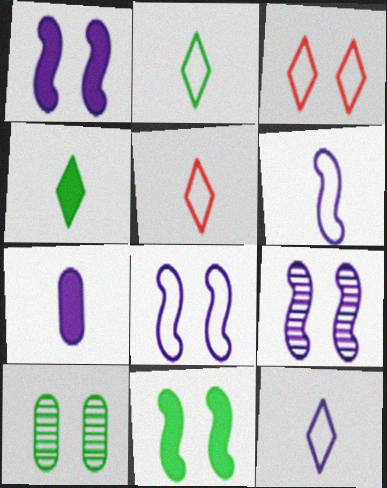[[1, 3, 10], 
[1, 8, 9], 
[2, 5, 12]]